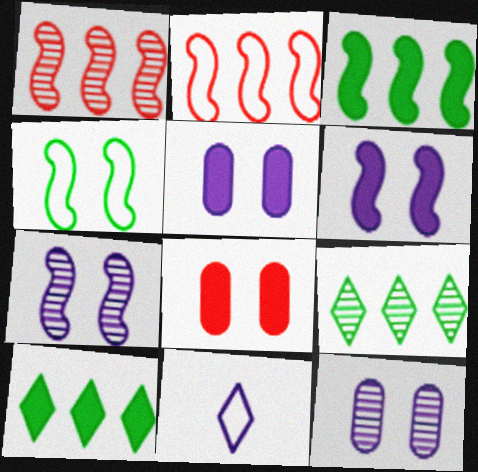[]